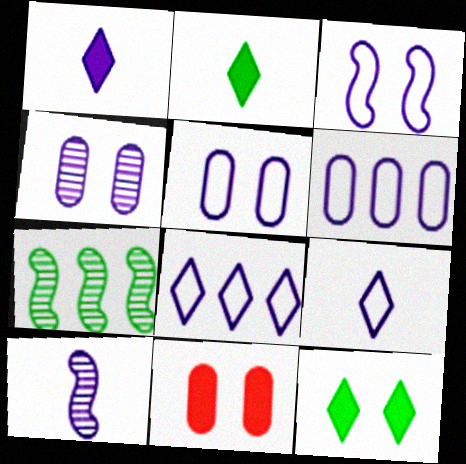[[3, 6, 9], 
[7, 9, 11]]